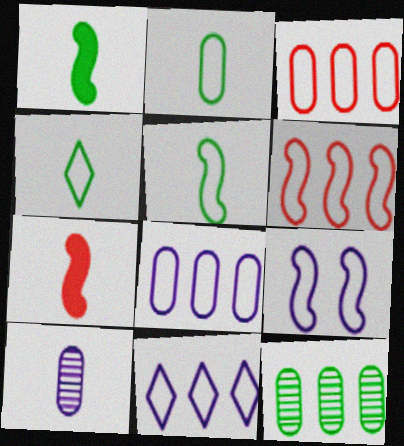[[2, 4, 5], 
[3, 4, 9], 
[4, 7, 10], 
[5, 6, 9]]